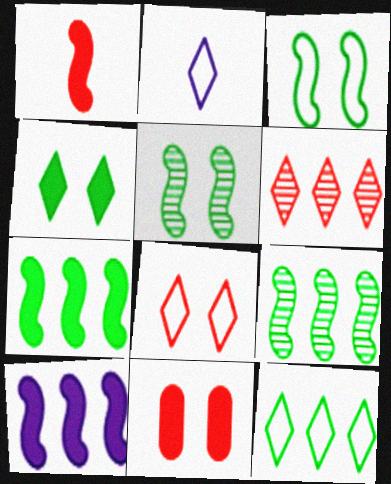[[2, 4, 6], 
[2, 8, 12], 
[2, 9, 11]]